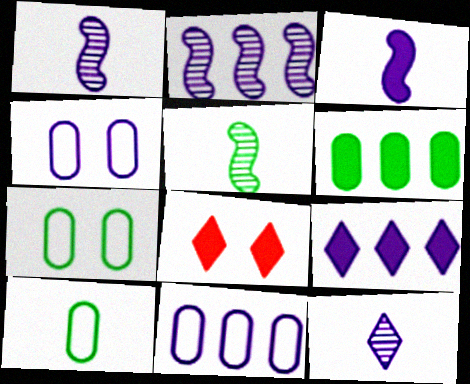[[1, 4, 9], 
[2, 8, 10], 
[2, 9, 11], 
[3, 6, 8], 
[5, 8, 11]]